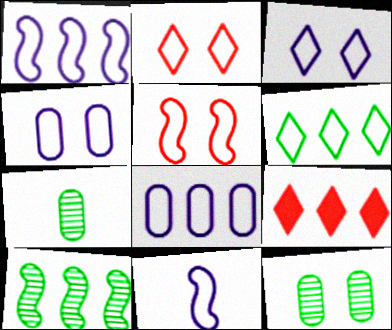[[3, 8, 11], 
[8, 9, 10], 
[9, 11, 12]]